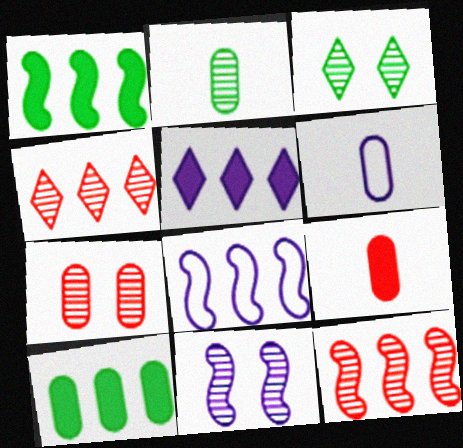[[1, 8, 12], 
[2, 4, 11], 
[2, 6, 9], 
[3, 7, 11], 
[3, 8, 9], 
[4, 8, 10], 
[5, 6, 11], 
[6, 7, 10]]